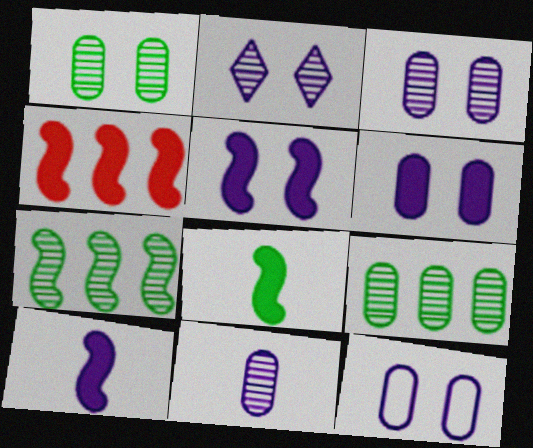[[2, 5, 12], 
[3, 6, 12], 
[4, 5, 8]]